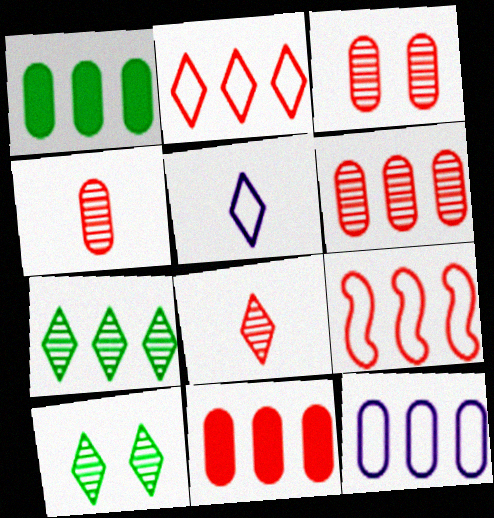[[1, 6, 12], 
[3, 4, 6]]